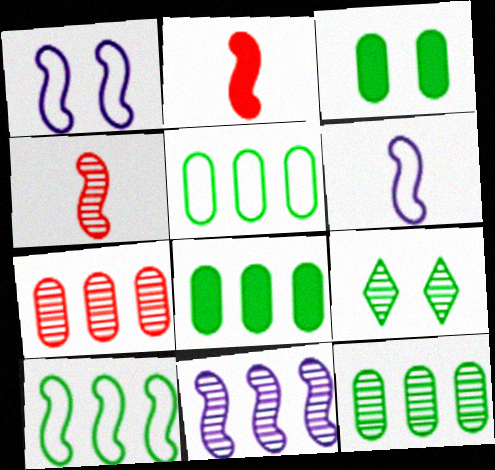[[5, 8, 12]]